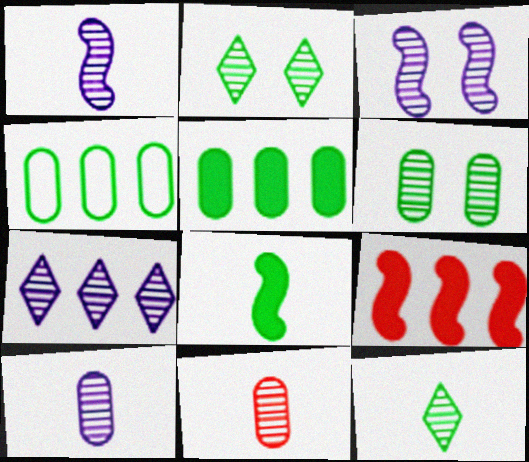[[1, 11, 12], 
[2, 4, 8], 
[3, 7, 10], 
[4, 7, 9]]